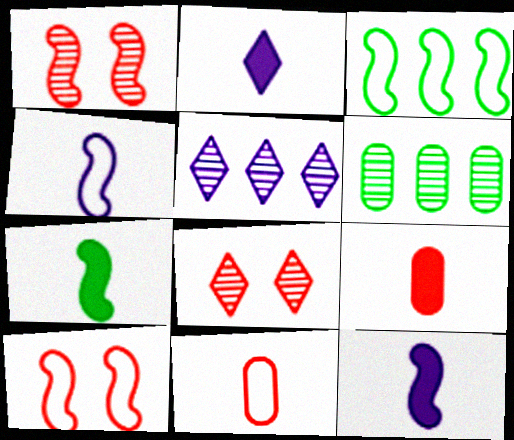[[1, 3, 12], 
[2, 6, 10], 
[2, 7, 9], 
[3, 4, 10]]